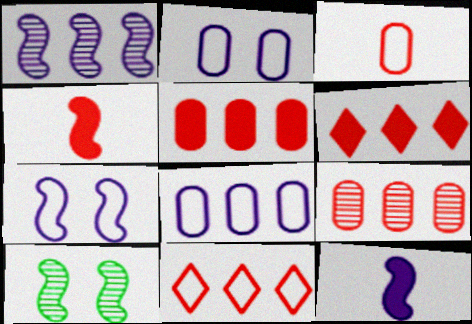[[1, 7, 12]]